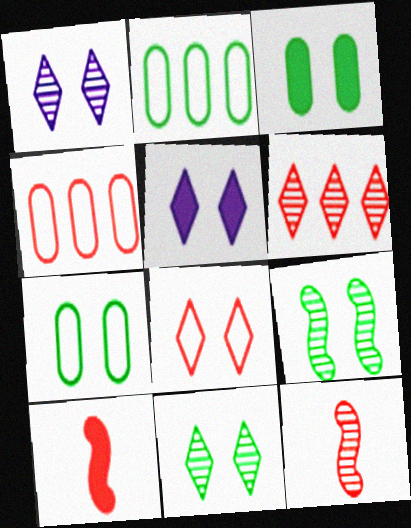[[1, 2, 10], 
[2, 5, 12], 
[5, 8, 11]]